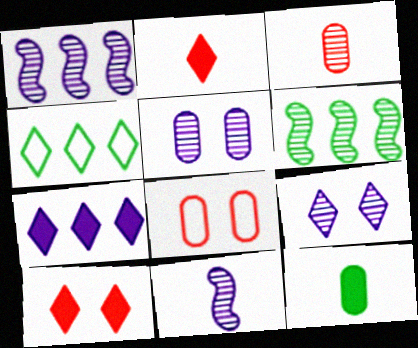[[2, 4, 9], 
[3, 6, 9]]